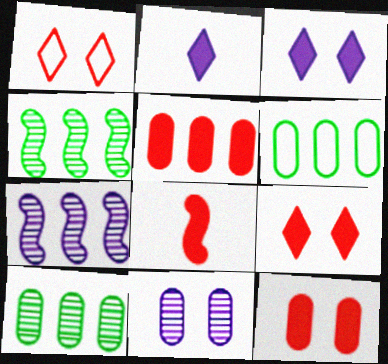[[5, 8, 9]]